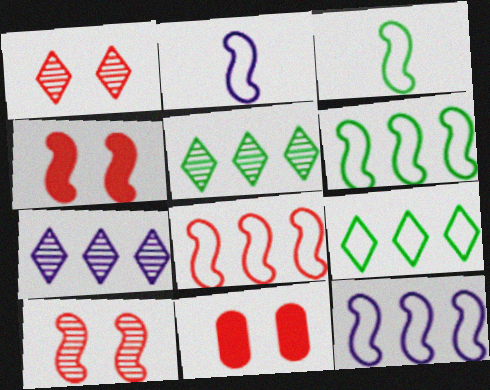[[2, 5, 11], 
[3, 7, 11], 
[6, 8, 12]]